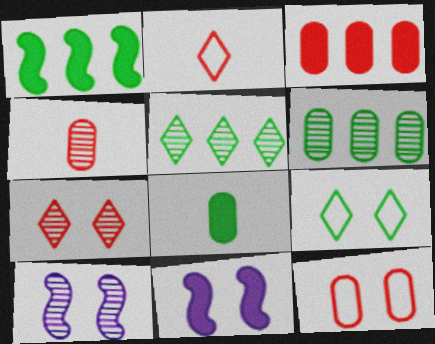[[2, 6, 11], 
[3, 4, 12], 
[4, 5, 10]]